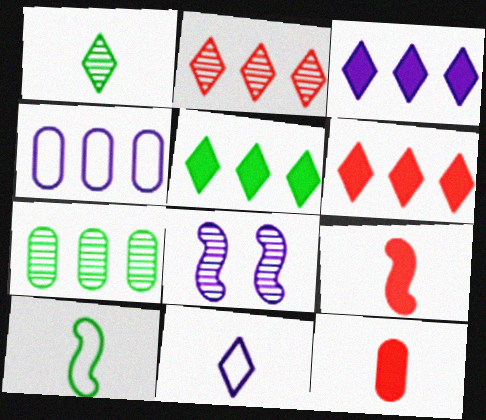[[3, 5, 6]]